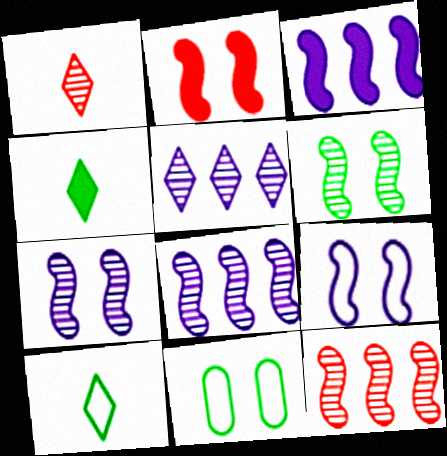[[1, 3, 11], 
[2, 6, 9]]